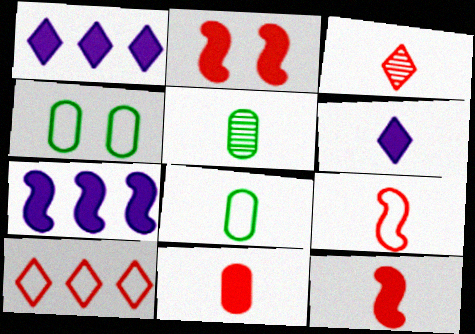[[3, 4, 7], 
[3, 9, 11], 
[5, 6, 9]]